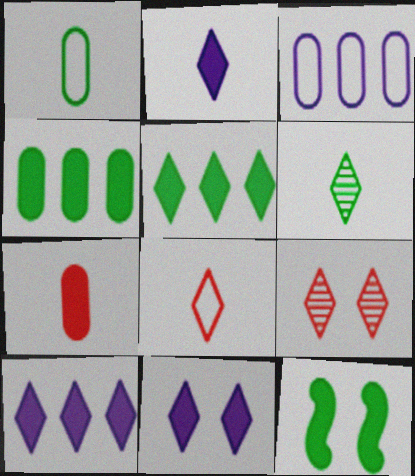[[2, 6, 8], 
[2, 10, 11], 
[7, 10, 12]]